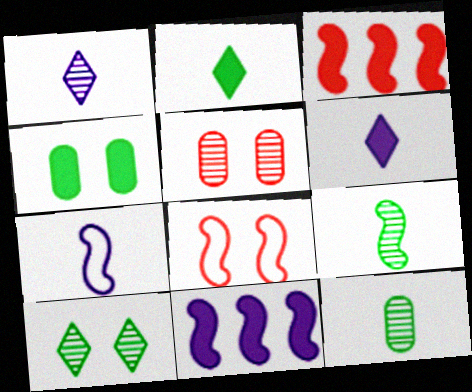[[3, 4, 6], 
[8, 9, 11]]